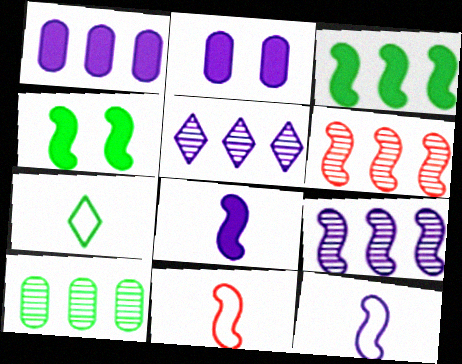[[2, 5, 12], 
[2, 6, 7], 
[4, 6, 12], 
[4, 7, 10], 
[4, 9, 11], 
[5, 6, 10]]